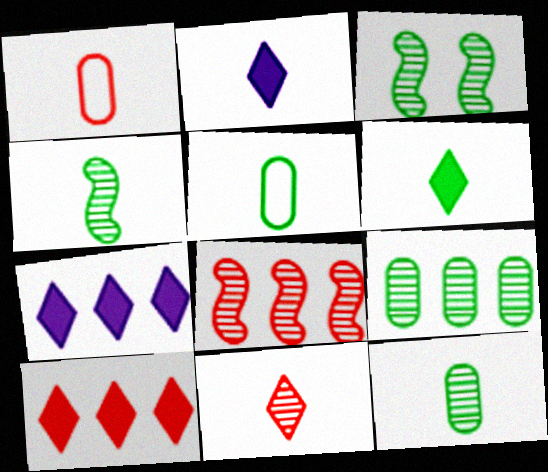[[1, 2, 4], 
[1, 3, 7], 
[4, 5, 6]]